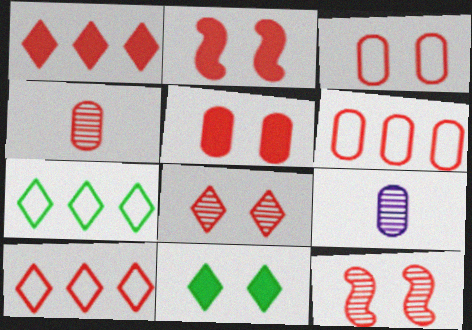[[2, 3, 8], 
[2, 4, 10], 
[2, 7, 9], 
[4, 5, 6]]